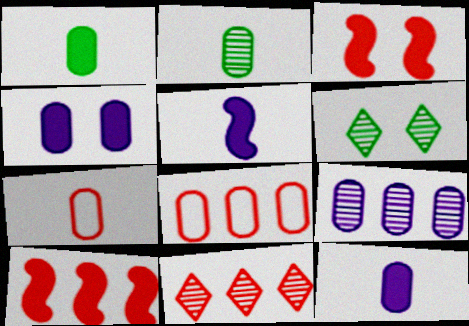[[2, 4, 8], 
[2, 7, 12], 
[3, 7, 11], 
[5, 6, 8], 
[8, 10, 11]]